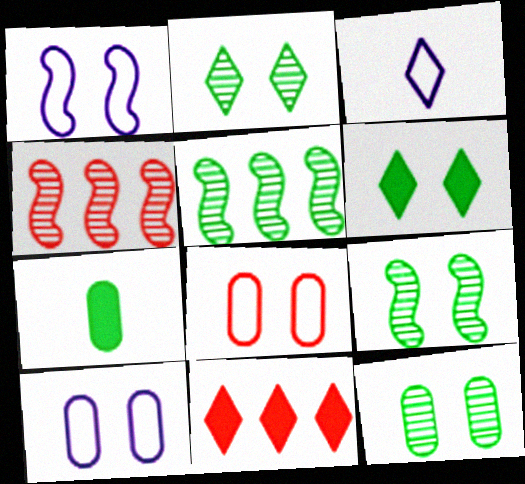[[2, 3, 11], 
[2, 9, 12]]